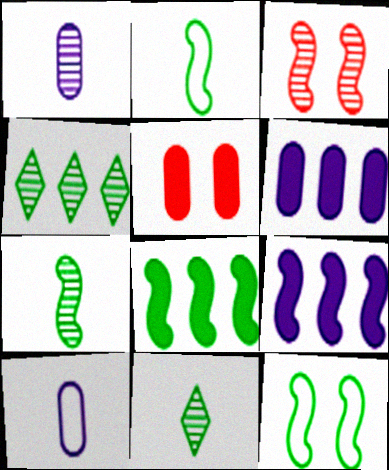[[1, 3, 4], 
[2, 3, 9], 
[7, 8, 12]]